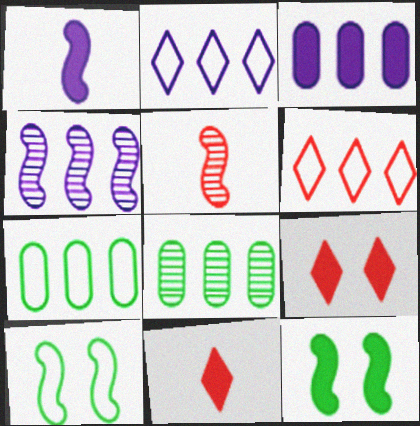[[2, 3, 4], 
[3, 11, 12]]